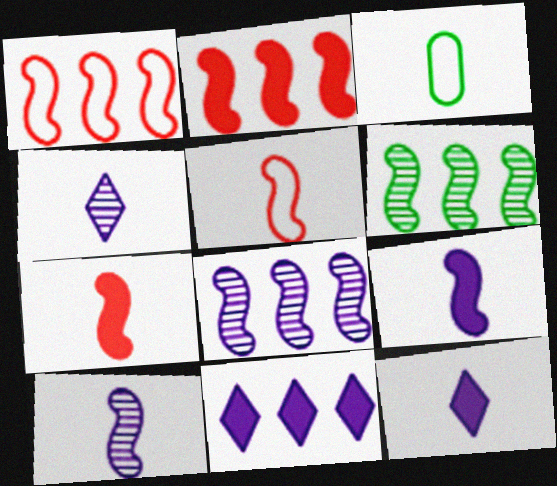[[3, 4, 7]]